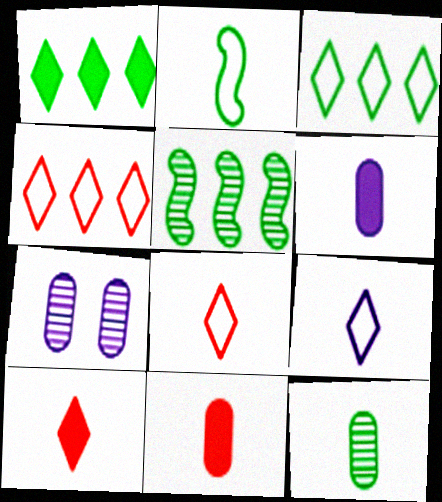[]